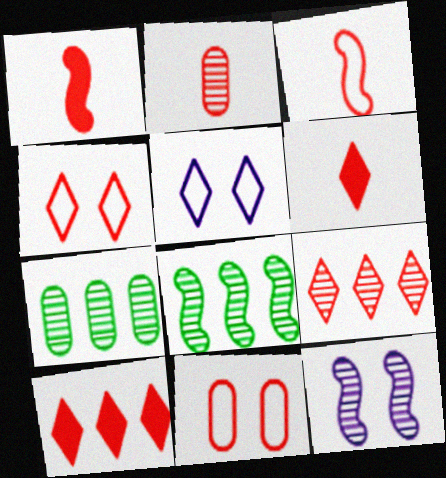[[1, 5, 7], 
[1, 9, 11], 
[2, 3, 6], 
[4, 6, 9]]